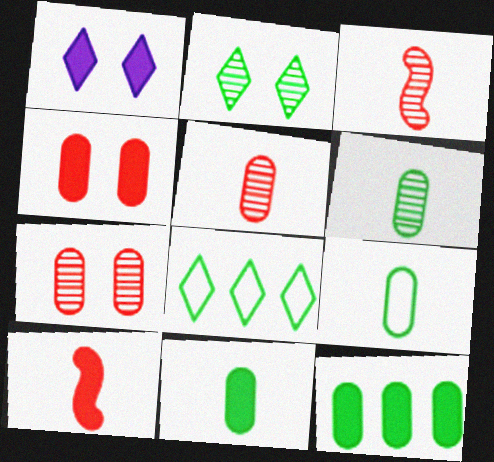[[1, 10, 12], 
[6, 9, 11]]